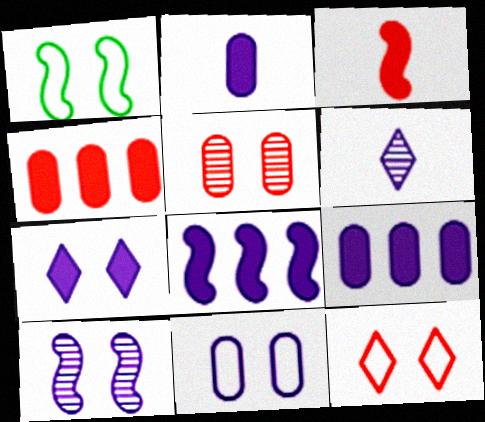[[1, 4, 6], 
[1, 5, 7], 
[1, 11, 12], 
[2, 7, 8], 
[6, 8, 11], 
[7, 10, 11]]